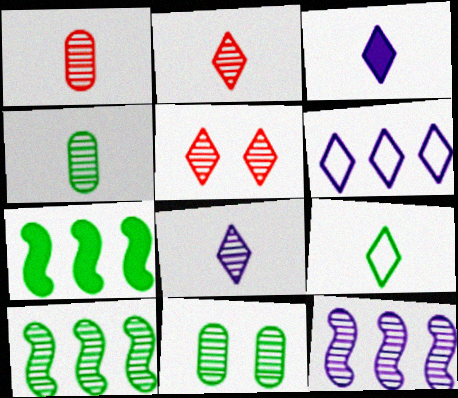[[2, 3, 9], 
[2, 11, 12], 
[4, 5, 12], 
[7, 9, 11]]